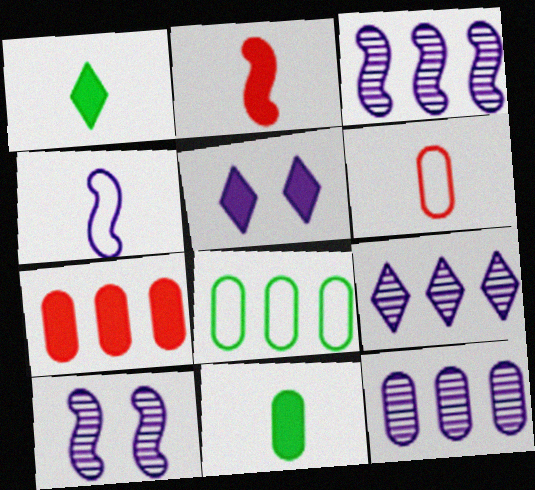[[3, 9, 12], 
[4, 5, 12], 
[7, 8, 12]]